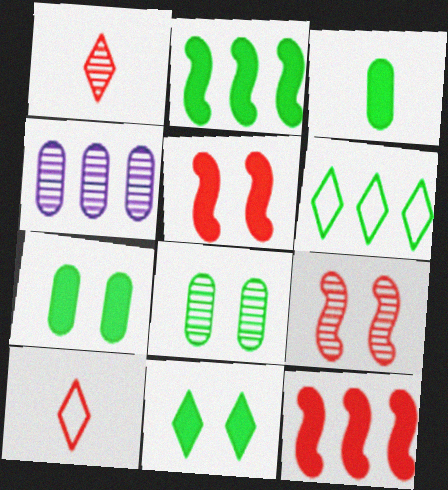[[2, 3, 11], 
[4, 6, 12]]